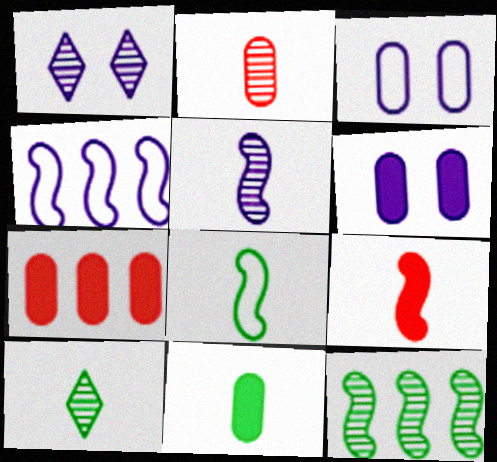[[1, 2, 12], 
[1, 7, 8], 
[2, 5, 10], 
[5, 8, 9], 
[6, 7, 11], 
[8, 10, 11]]